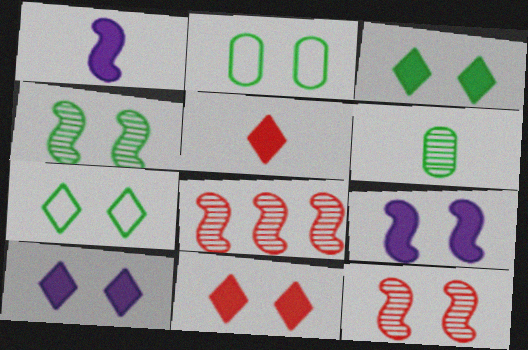[[2, 3, 4], 
[2, 10, 12], 
[3, 10, 11]]